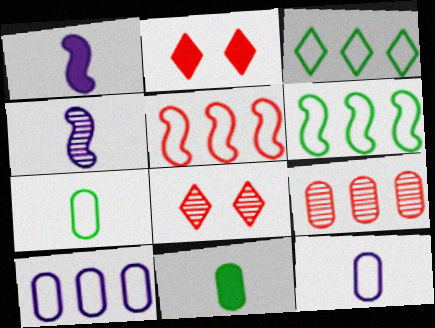[[3, 5, 10]]